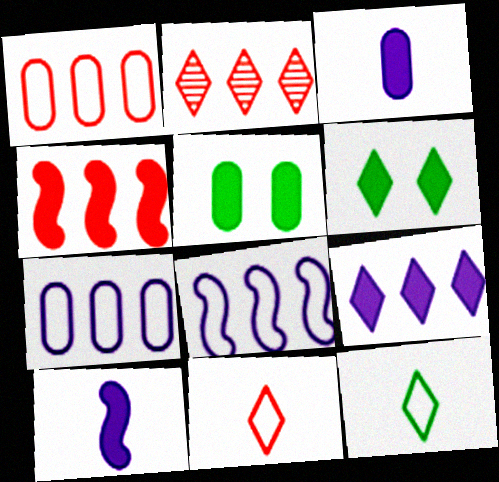[[1, 2, 4], 
[3, 4, 6]]